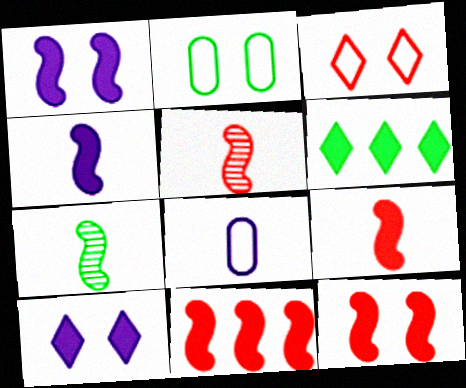[[2, 6, 7], 
[9, 11, 12]]